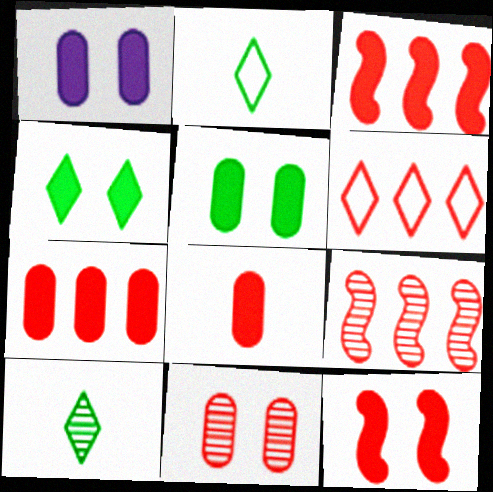[[1, 2, 9], 
[1, 4, 12], 
[6, 7, 9]]